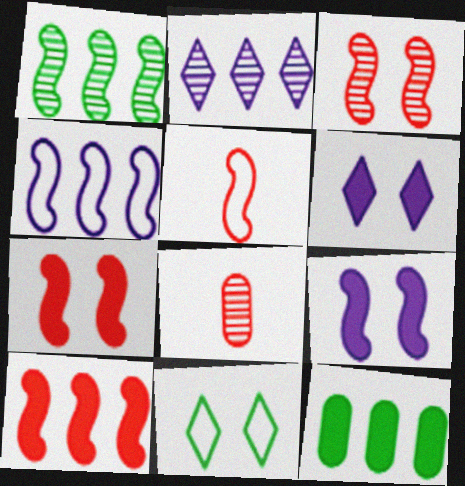[[1, 4, 10], 
[1, 5, 9], 
[3, 5, 10]]